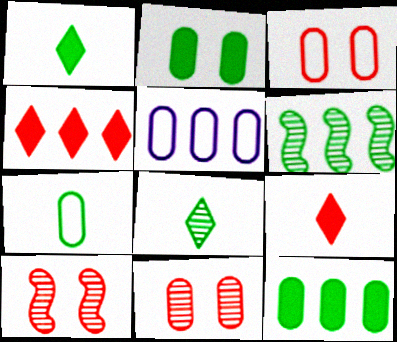[[1, 5, 10], 
[3, 5, 7], 
[4, 5, 6]]